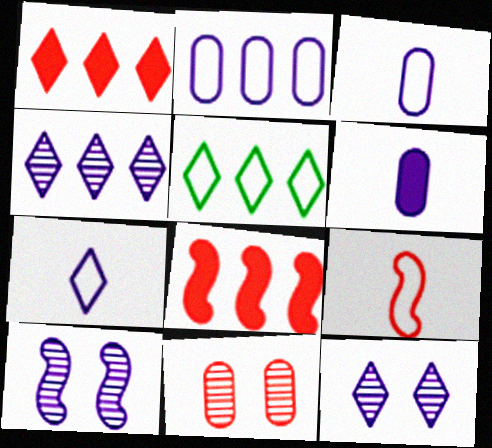[[1, 4, 5], 
[1, 9, 11]]